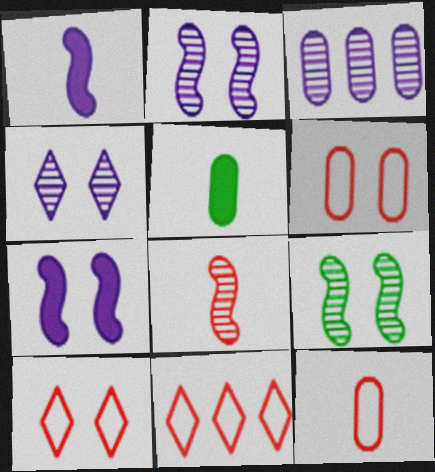[[2, 5, 11], 
[3, 5, 6]]